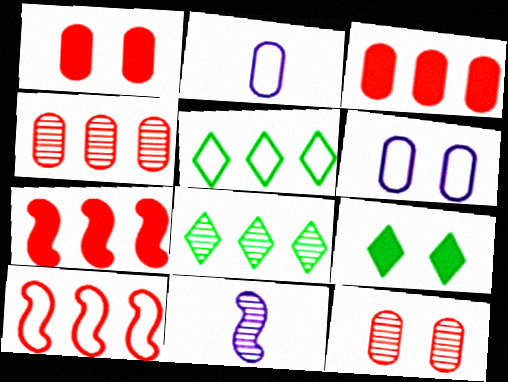[[1, 5, 11], 
[8, 11, 12]]